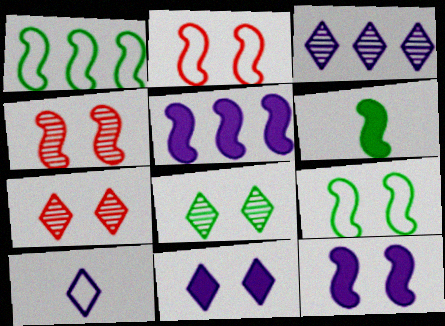[[3, 10, 11], 
[4, 9, 12]]